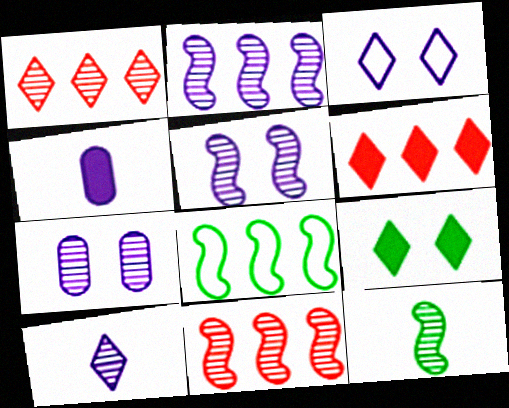[[1, 7, 12], 
[2, 3, 4], 
[2, 7, 10], 
[5, 11, 12]]